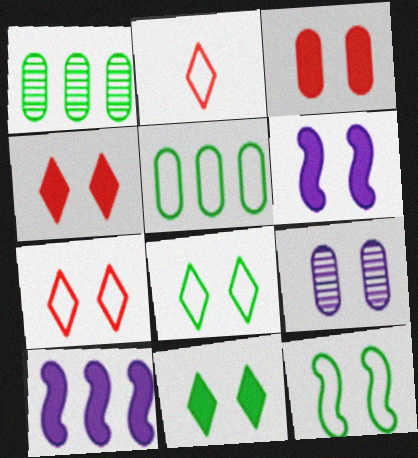[[1, 2, 6], 
[3, 6, 11], 
[4, 9, 12]]